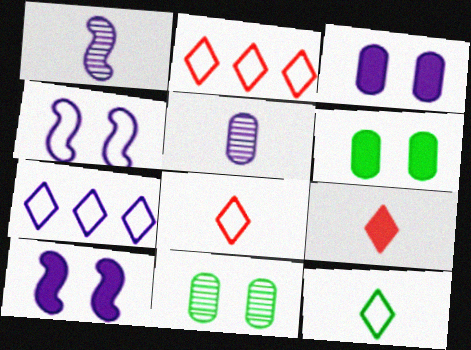[[1, 2, 6], 
[1, 3, 7], 
[5, 7, 10]]